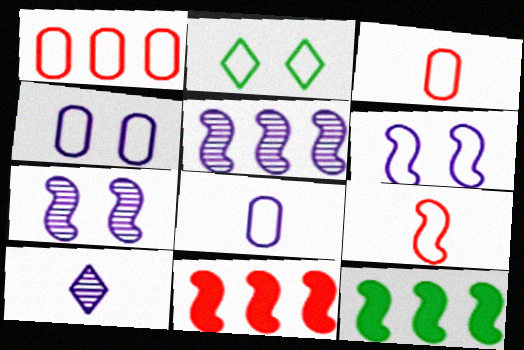[[7, 9, 12]]